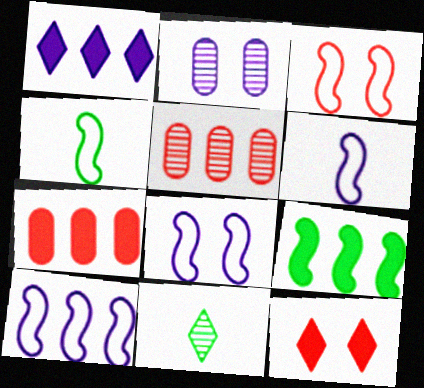[[1, 2, 6], 
[1, 7, 9], 
[3, 4, 10], 
[6, 8, 10], 
[7, 8, 11]]